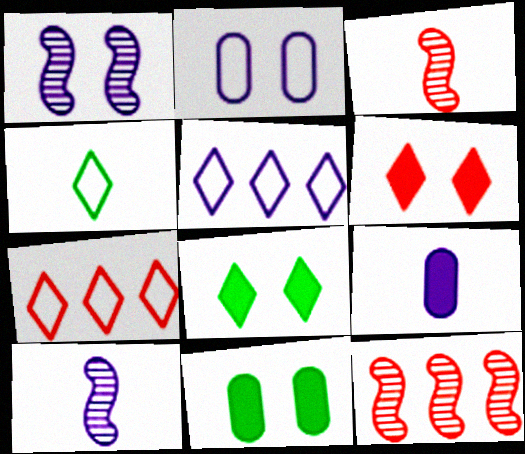[[1, 5, 9], 
[3, 4, 9], 
[3, 5, 11], 
[7, 10, 11]]